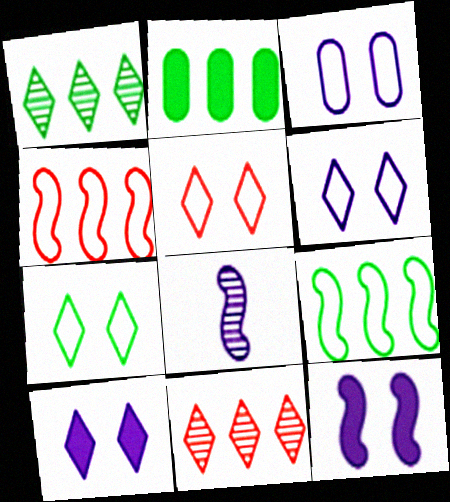[[1, 2, 9], 
[2, 5, 8], 
[5, 6, 7]]